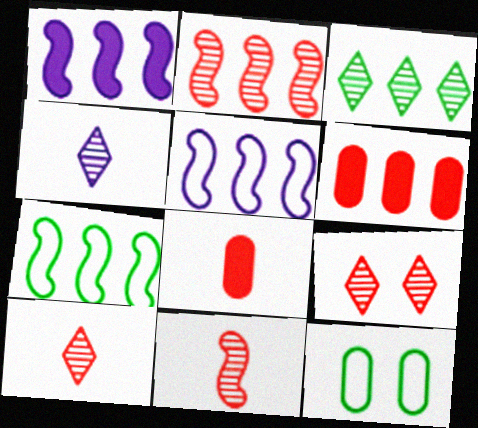[[1, 2, 7], 
[1, 10, 12], 
[3, 4, 9], 
[3, 5, 6]]